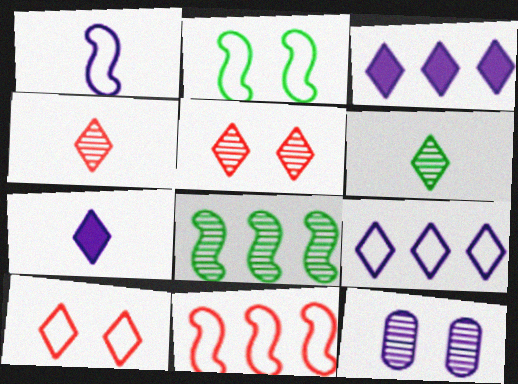[[1, 2, 11], 
[1, 3, 12], 
[3, 6, 10], 
[4, 8, 12]]